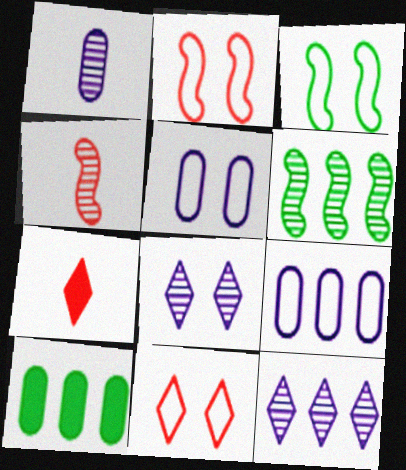[[3, 5, 11], 
[5, 6, 7]]